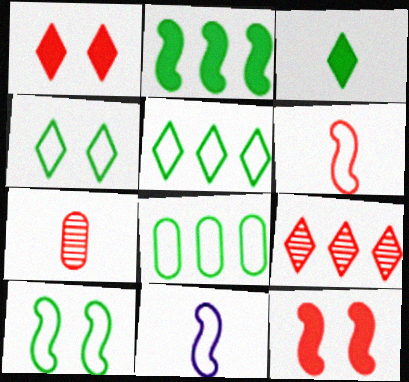[[3, 7, 11]]